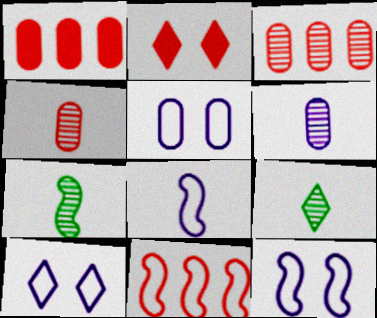[[1, 7, 10], 
[1, 9, 12], 
[2, 4, 11], 
[5, 10, 12]]